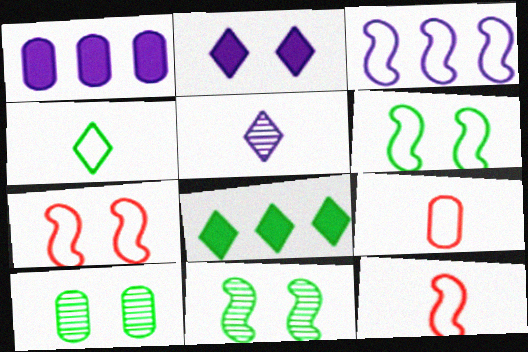[[1, 9, 10], 
[2, 7, 10], 
[3, 6, 12]]